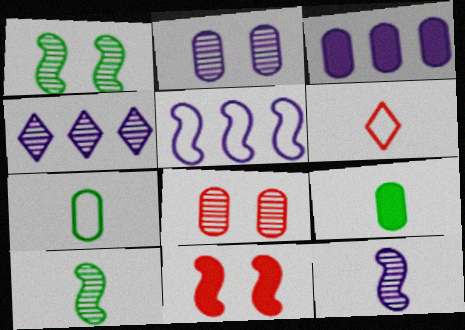[[1, 3, 6], 
[2, 4, 12], 
[3, 4, 5], 
[3, 7, 8], 
[4, 7, 11], 
[4, 8, 10], 
[5, 10, 11], 
[6, 9, 12]]